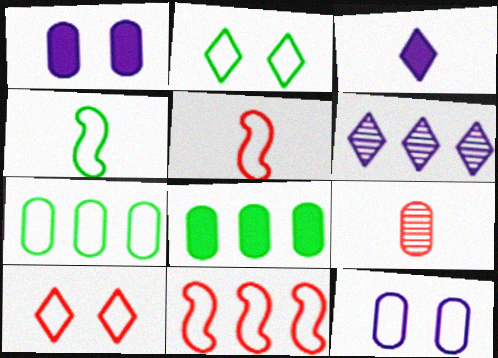[[1, 7, 9], 
[2, 4, 7], 
[3, 4, 9], 
[6, 8, 11], 
[8, 9, 12]]